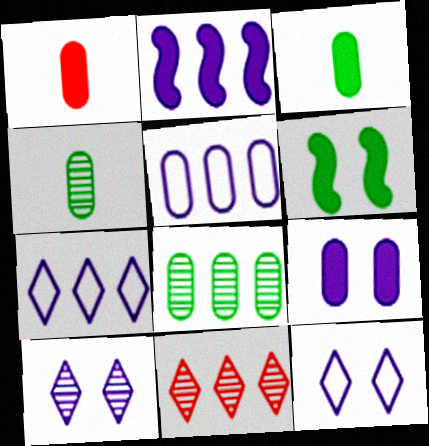[]